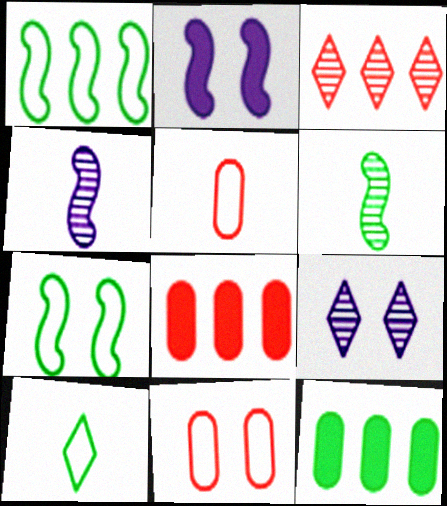[]